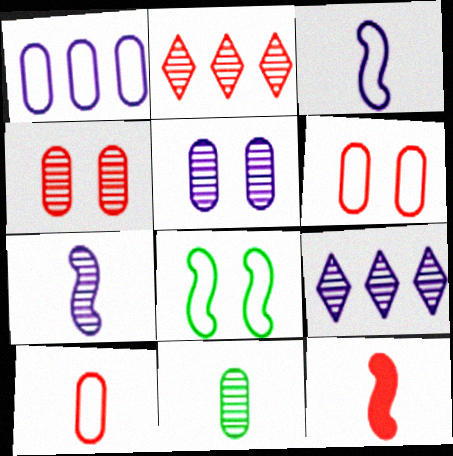[[2, 6, 12], 
[5, 7, 9]]